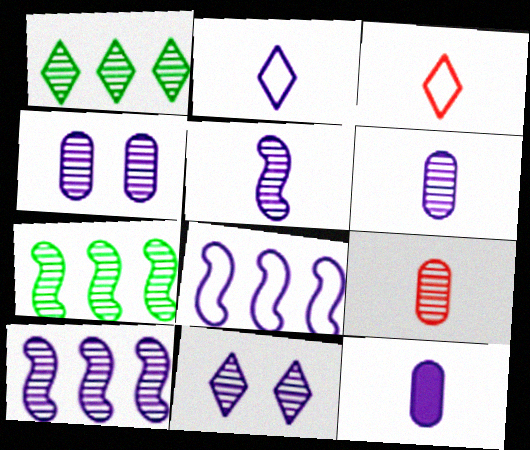[[2, 5, 12], 
[6, 10, 11], 
[7, 9, 11], 
[8, 11, 12]]